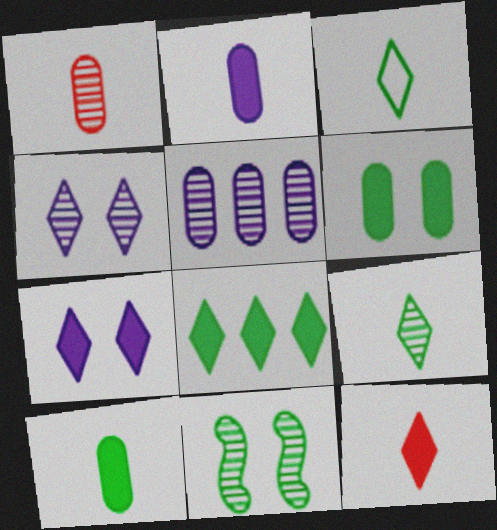[[7, 8, 12]]